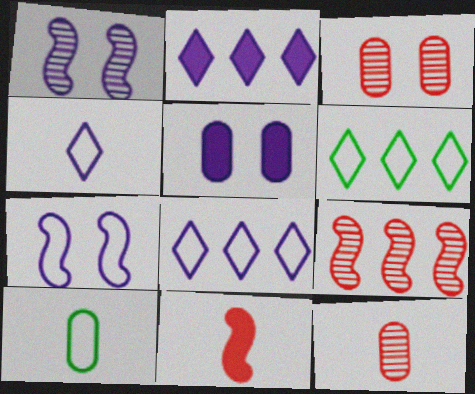[]